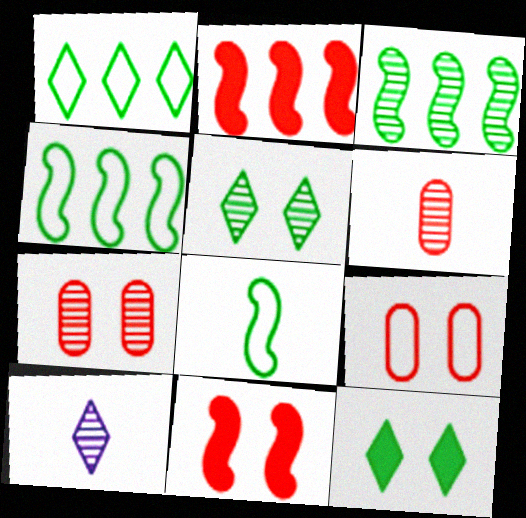[[3, 7, 10]]